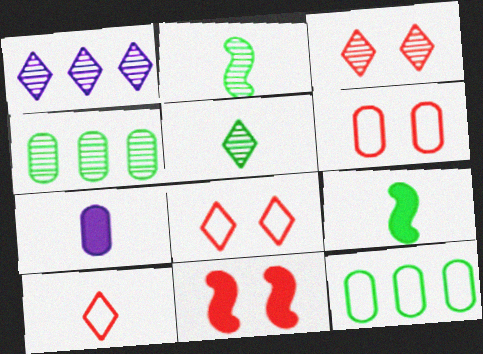[[1, 3, 5], 
[1, 6, 9], 
[2, 7, 10], 
[3, 6, 11], 
[4, 6, 7]]